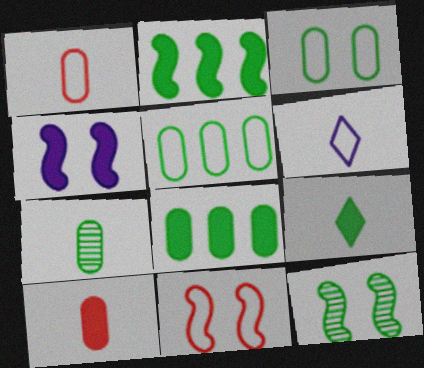[[3, 7, 8], 
[4, 11, 12], 
[5, 6, 11], 
[5, 9, 12]]